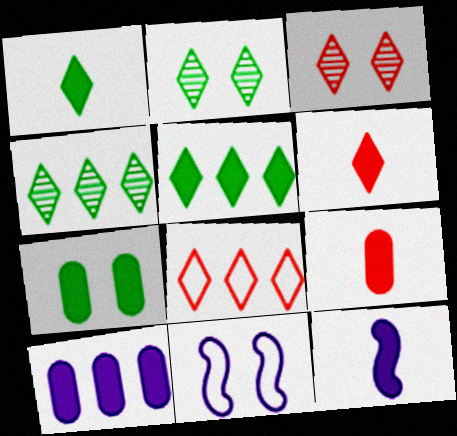[[1, 9, 12], 
[3, 6, 8], 
[3, 7, 11], 
[4, 9, 11], 
[7, 9, 10]]